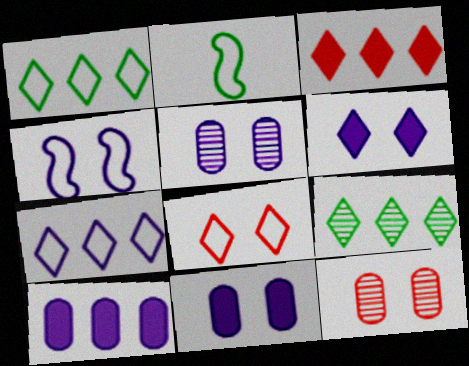[[2, 3, 5], 
[3, 7, 9], 
[4, 5, 6]]